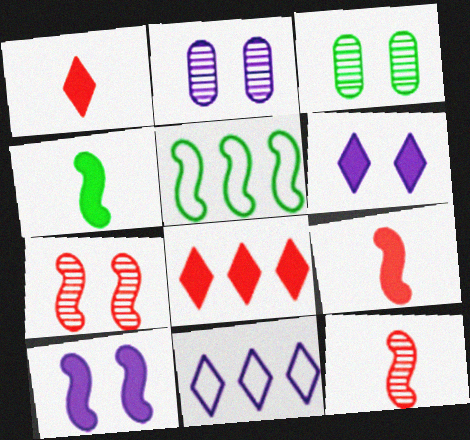[[1, 2, 5], 
[3, 9, 11], 
[5, 10, 12]]